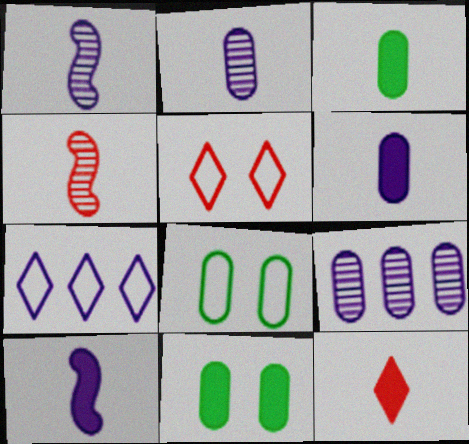[[3, 10, 12], 
[4, 7, 11]]